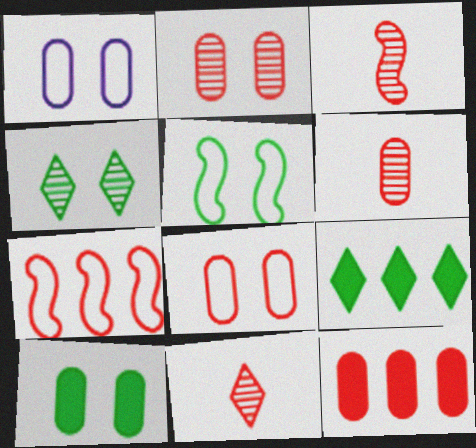[[1, 2, 10], 
[1, 3, 9], 
[3, 6, 11], 
[4, 5, 10], 
[6, 8, 12]]